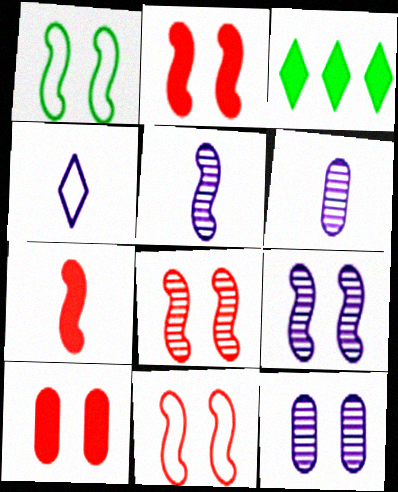[[1, 2, 9], 
[2, 8, 11], 
[3, 6, 11]]